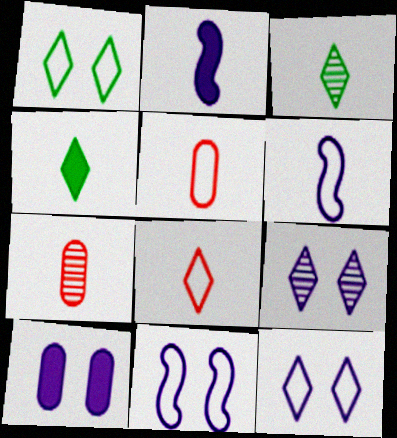[[2, 3, 5], 
[4, 6, 7], 
[9, 10, 11]]